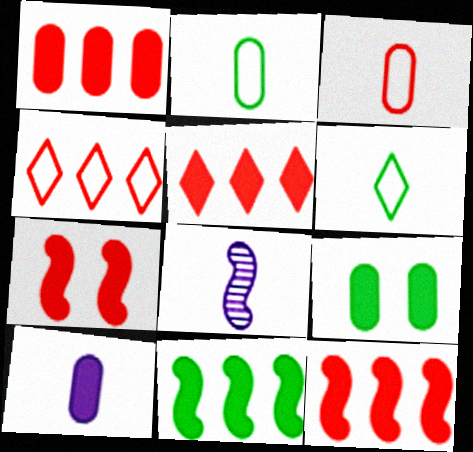[[1, 5, 12], 
[1, 9, 10], 
[4, 8, 9]]